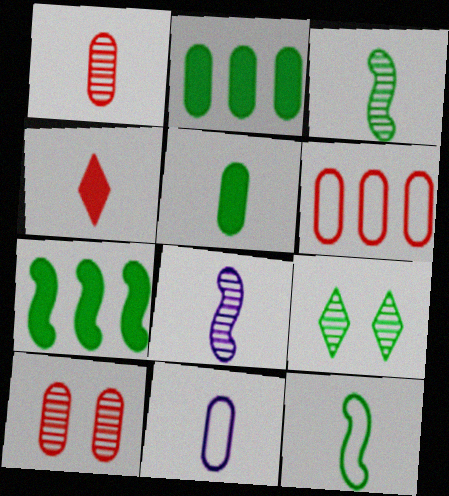[[1, 5, 11], 
[2, 9, 12], 
[2, 10, 11], 
[3, 4, 11]]